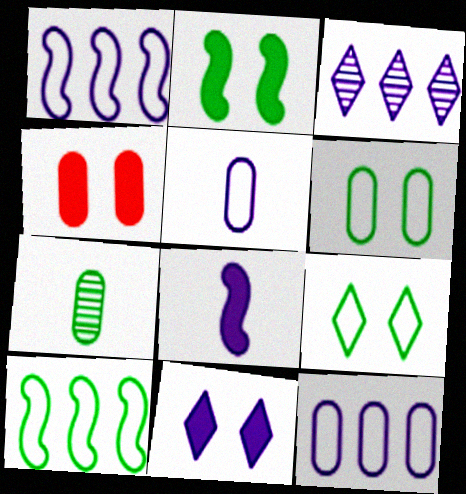[[2, 4, 11], 
[4, 7, 12]]